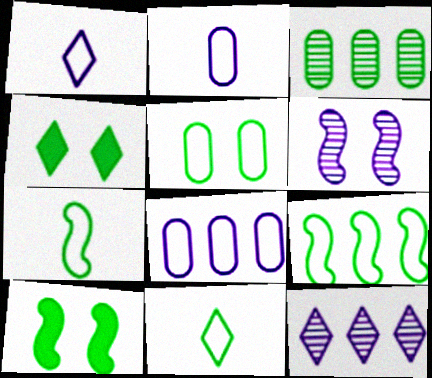[[3, 4, 7], 
[3, 10, 11], 
[5, 9, 11]]